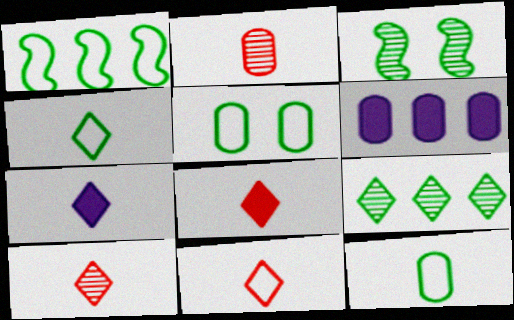[[1, 4, 5], 
[2, 5, 6], 
[3, 6, 11], 
[4, 7, 10], 
[8, 10, 11]]